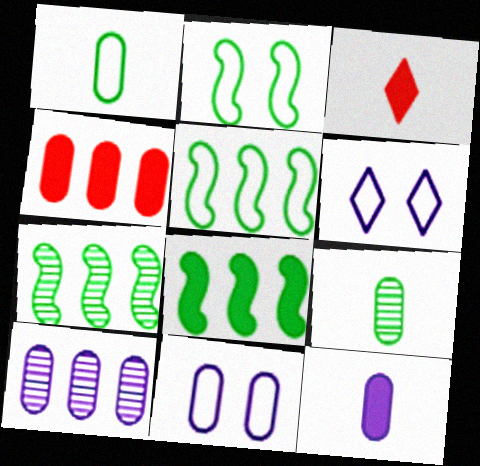[[2, 3, 10], 
[3, 7, 11], 
[4, 9, 11], 
[5, 7, 8], 
[10, 11, 12]]